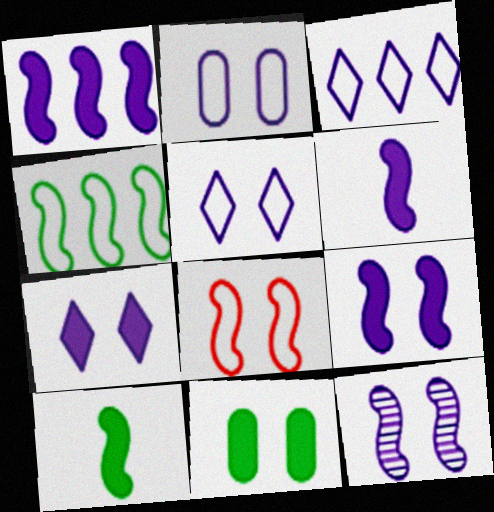[[1, 6, 9], 
[2, 7, 12]]